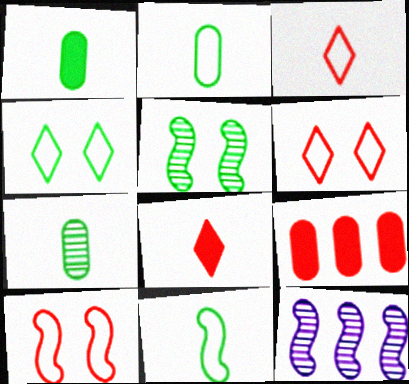[[1, 2, 7], 
[1, 6, 12]]